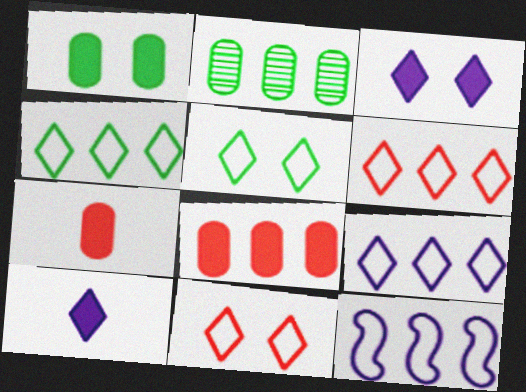[[4, 6, 9]]